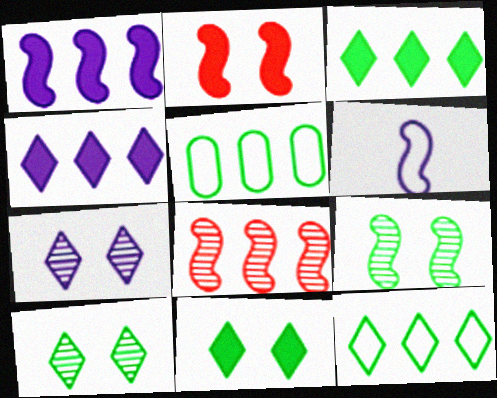[[4, 5, 8]]